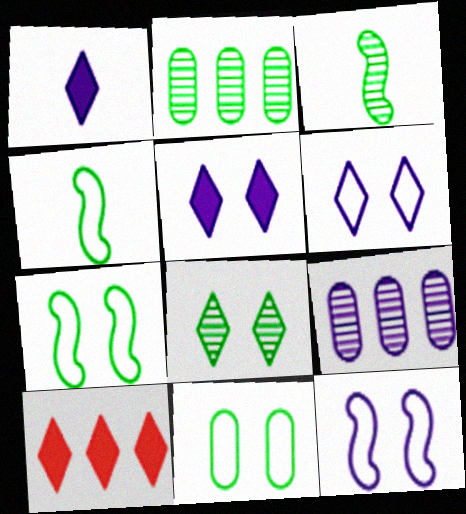[[1, 9, 12], 
[2, 3, 8]]